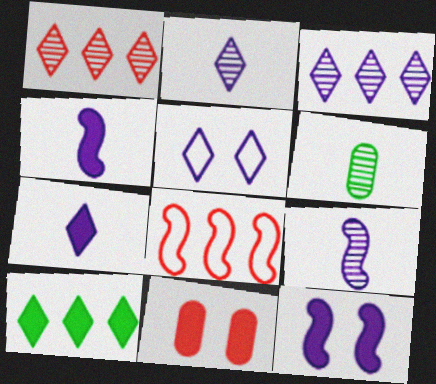[[3, 5, 7], 
[4, 10, 11]]